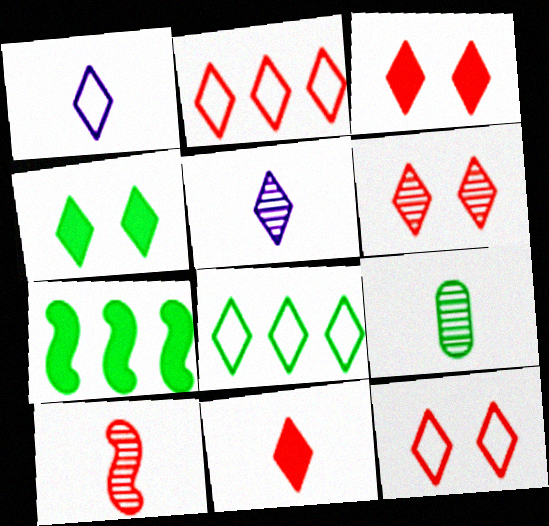[[1, 8, 12], 
[2, 4, 5], 
[2, 6, 11], 
[3, 5, 8], 
[3, 6, 12], 
[5, 9, 10]]